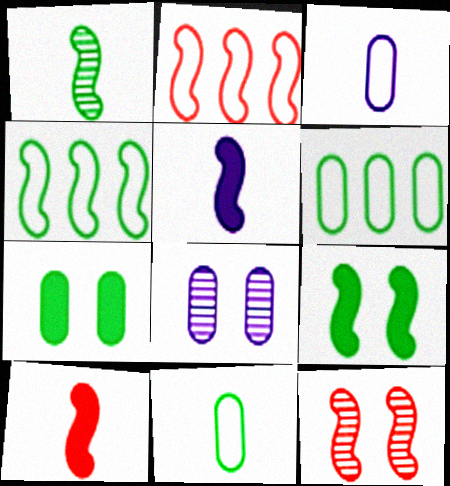[[1, 4, 9], 
[2, 10, 12], 
[4, 5, 12]]